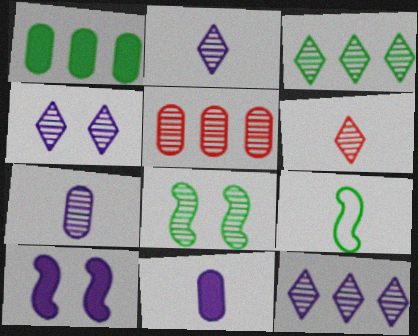[[2, 4, 12], 
[2, 5, 8], 
[3, 4, 6], 
[6, 9, 11]]